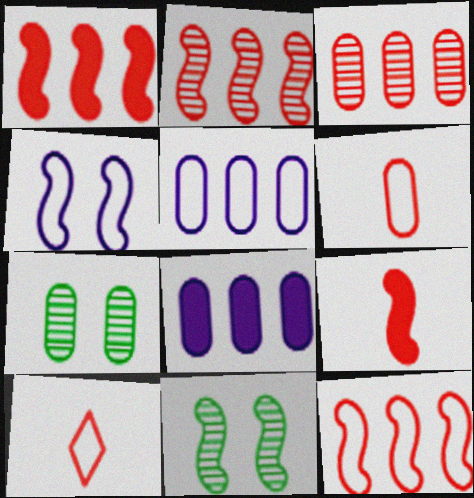[[1, 2, 12], 
[6, 7, 8], 
[8, 10, 11]]